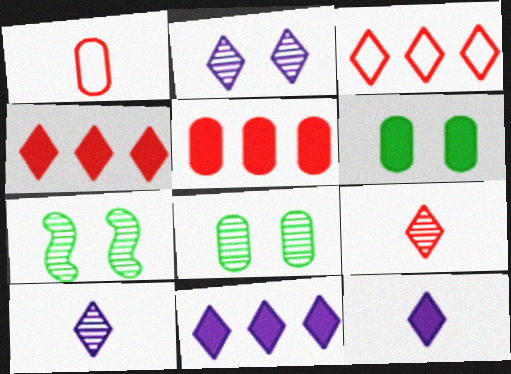[[1, 7, 11]]